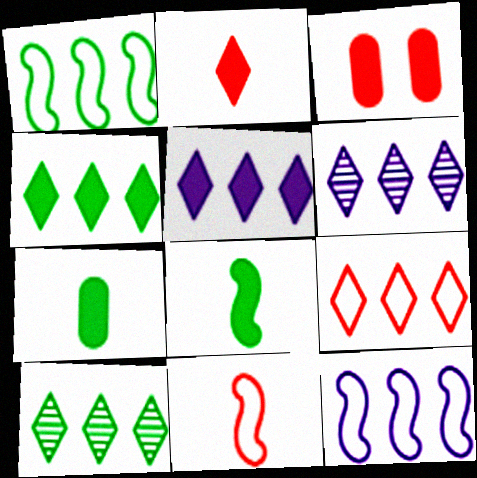[[3, 5, 8], 
[4, 6, 9], 
[5, 9, 10]]